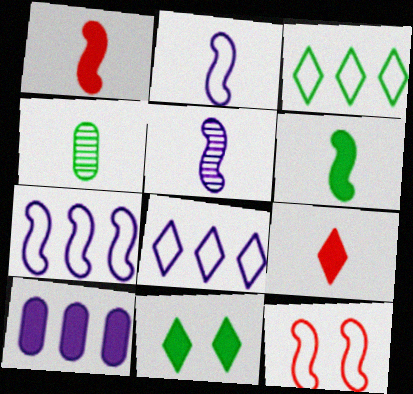[[1, 10, 11], 
[2, 4, 9]]